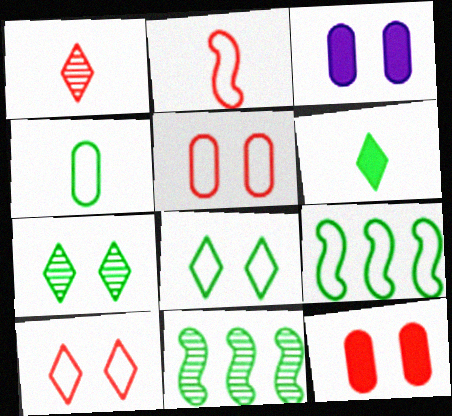[[1, 3, 9], 
[4, 8, 9]]